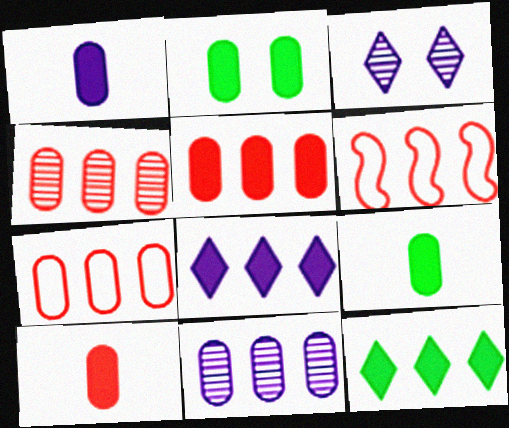[[1, 2, 5], 
[1, 9, 10], 
[3, 6, 9], 
[4, 5, 7], 
[6, 11, 12]]